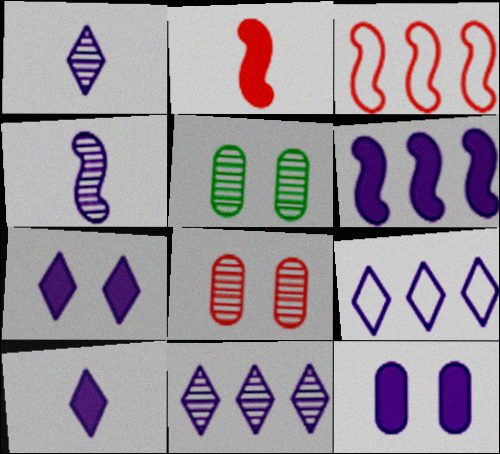[[1, 7, 9], 
[2, 5, 9], 
[3, 5, 10], 
[4, 9, 12], 
[6, 10, 12]]